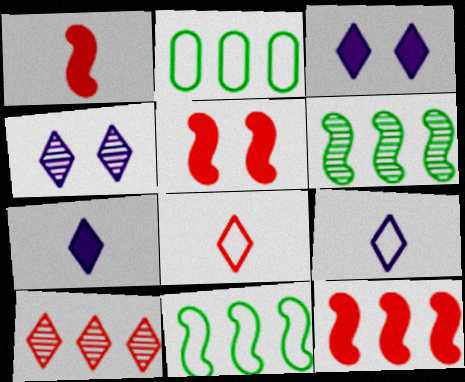[[1, 2, 4], 
[1, 5, 12]]